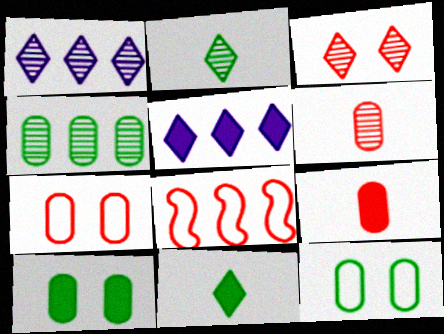[[1, 2, 3], 
[3, 8, 9], 
[4, 5, 8]]